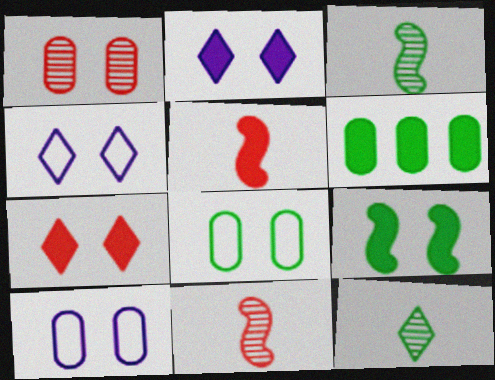[[1, 4, 9], 
[2, 5, 6], 
[4, 6, 11]]